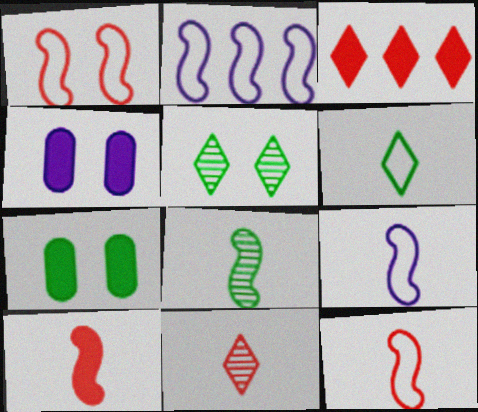[[1, 4, 5], 
[2, 7, 11], 
[8, 9, 10]]